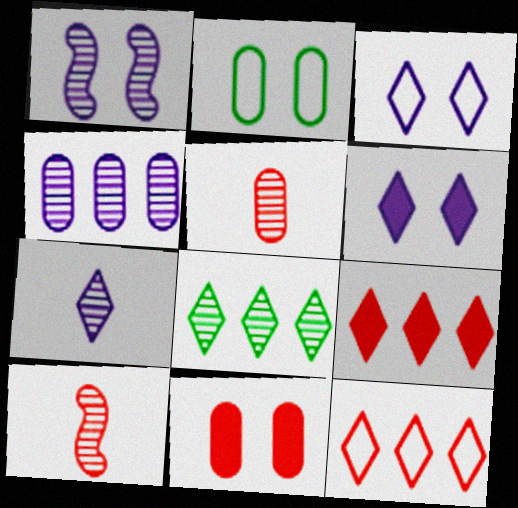[[1, 4, 7], 
[1, 5, 8], 
[10, 11, 12]]